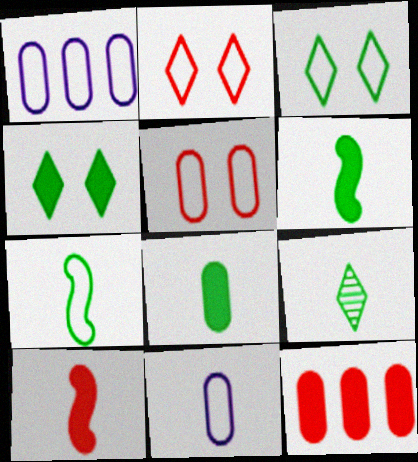[[1, 2, 7], 
[7, 8, 9], 
[9, 10, 11]]